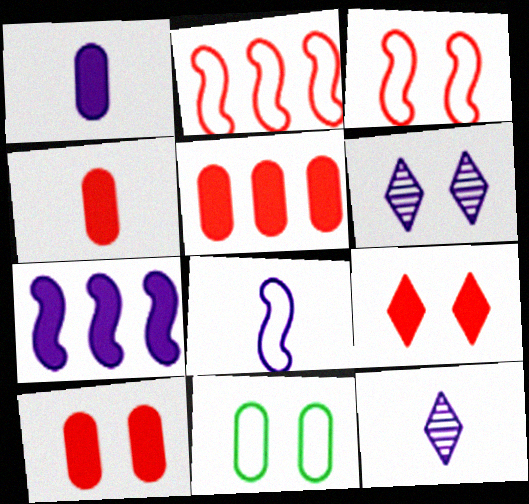[[1, 8, 12], 
[4, 5, 10]]